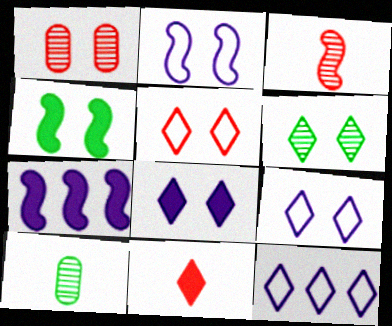[[1, 4, 9], 
[5, 6, 8], 
[5, 7, 10], 
[6, 11, 12]]